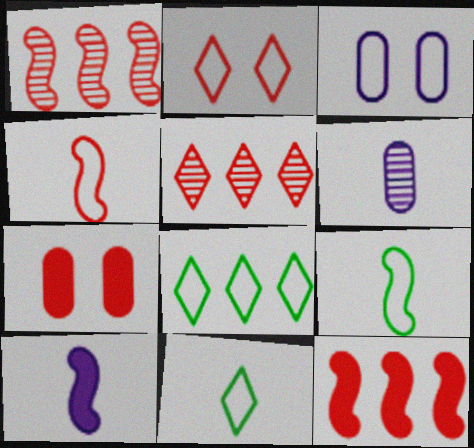[[3, 4, 8], 
[4, 5, 7]]